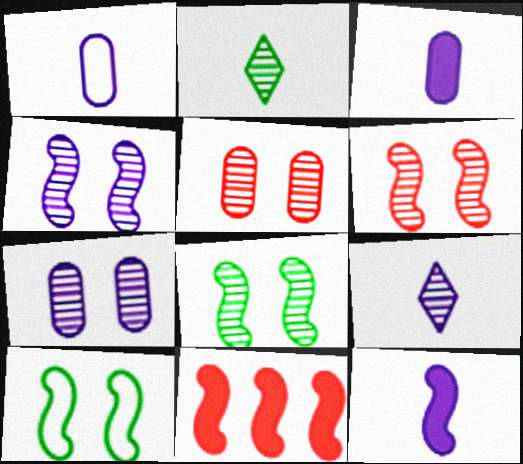[[1, 9, 12], 
[4, 6, 8]]